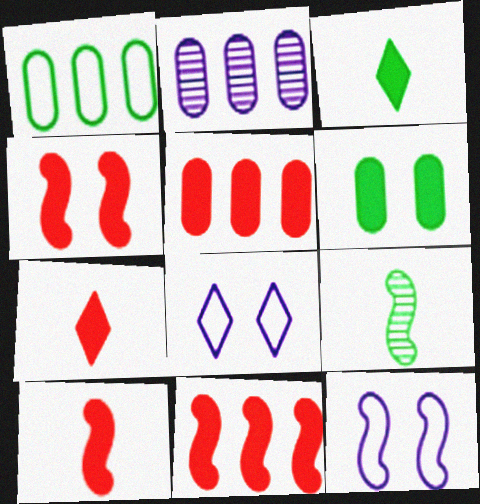[[1, 2, 5], 
[4, 5, 7], 
[4, 10, 11], 
[5, 8, 9], 
[9, 11, 12]]